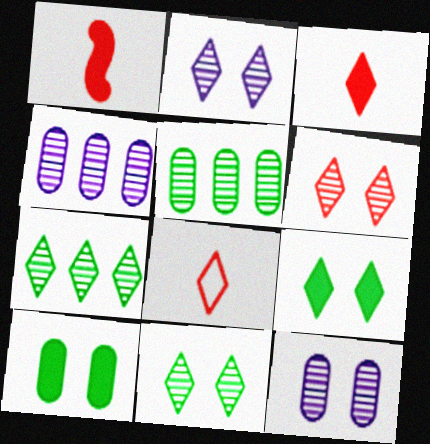[[2, 6, 11]]